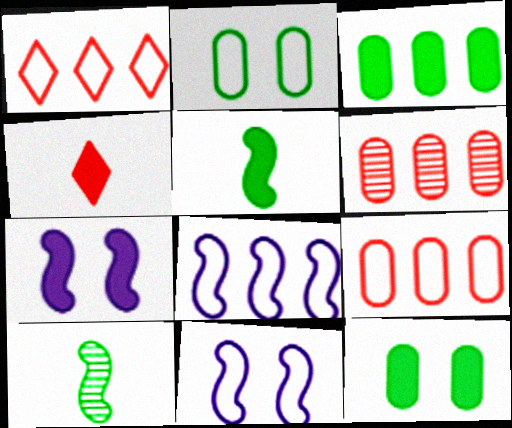[[3, 4, 7]]